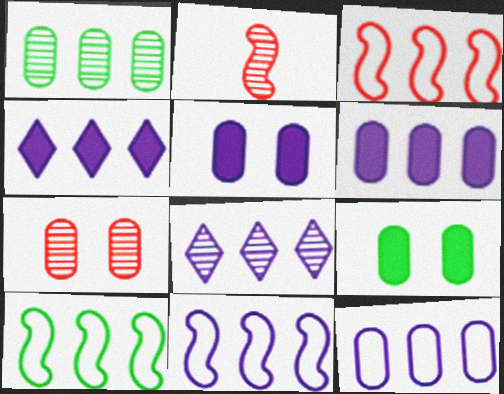[[1, 3, 4], 
[3, 10, 11], 
[6, 8, 11]]